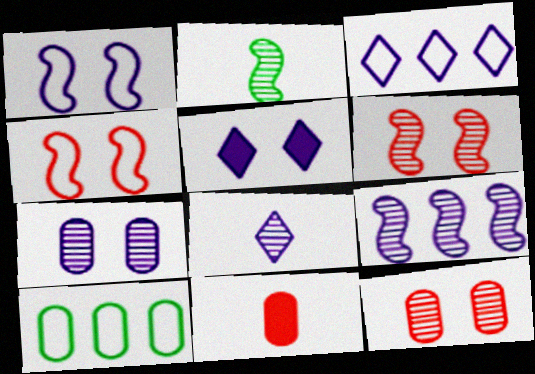[[1, 5, 7], 
[2, 6, 9], 
[3, 5, 8], 
[7, 8, 9], 
[7, 10, 11]]